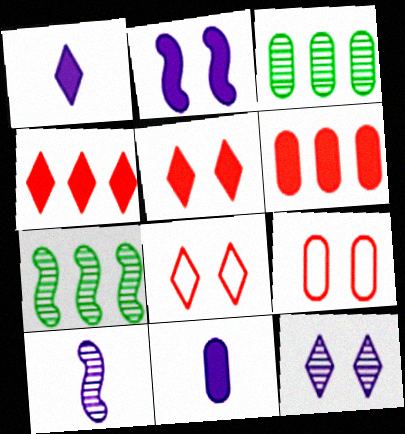[[1, 7, 9], 
[3, 9, 11], 
[7, 8, 11]]